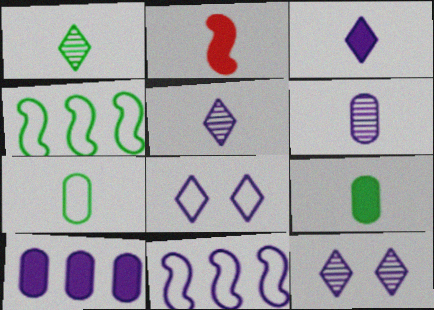[[2, 3, 9], 
[2, 5, 7]]